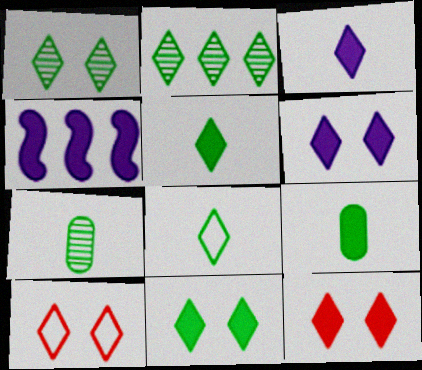[[1, 6, 10], 
[2, 3, 10], 
[2, 8, 11], 
[4, 7, 10], 
[4, 9, 12], 
[6, 11, 12]]